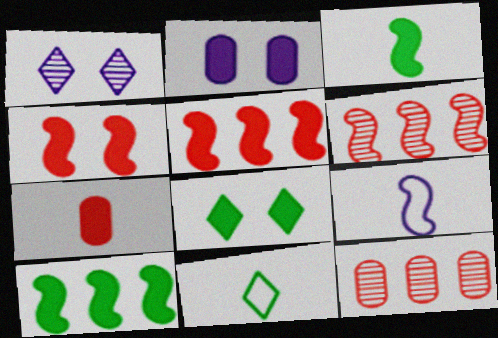[[2, 4, 8], 
[2, 6, 11], 
[8, 9, 12]]